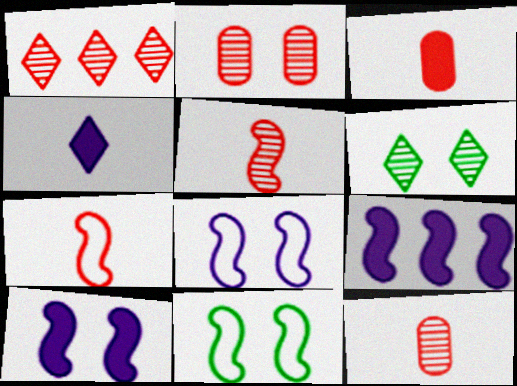[[1, 2, 5], 
[5, 9, 11]]